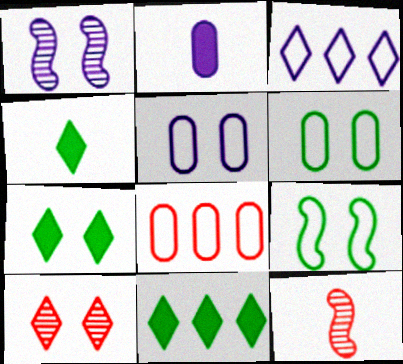[[1, 2, 3], 
[1, 4, 8], 
[3, 4, 10], 
[4, 7, 11], 
[5, 11, 12]]